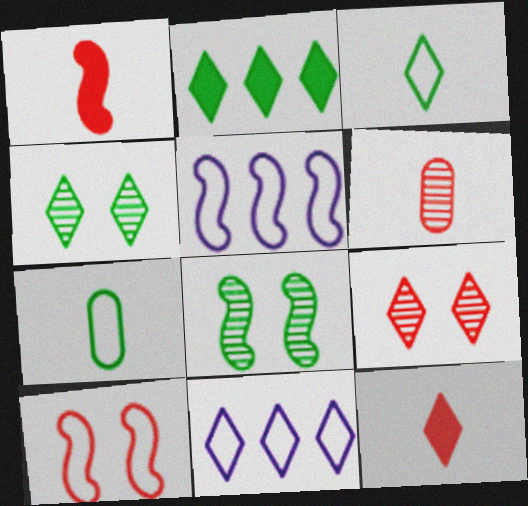[[1, 5, 8], 
[2, 3, 4], 
[2, 7, 8], 
[4, 11, 12], 
[7, 10, 11]]